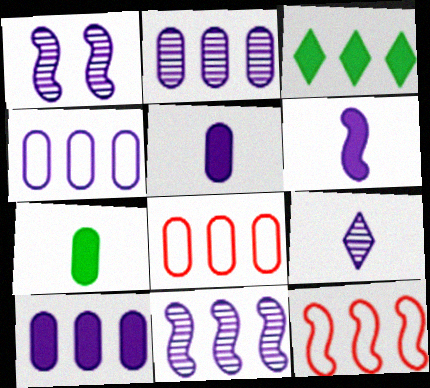[[1, 2, 9], 
[2, 3, 12], 
[2, 4, 10], 
[3, 8, 11]]